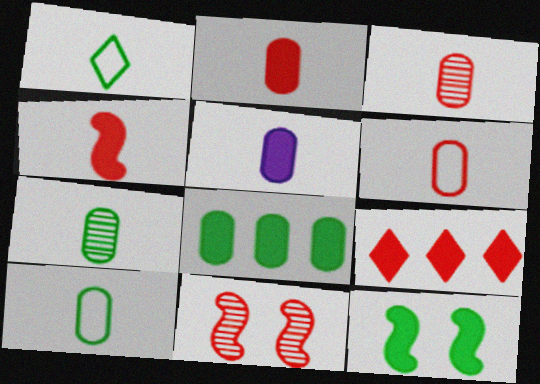[[2, 3, 6], 
[3, 5, 10], 
[5, 6, 7], 
[5, 9, 12], 
[6, 9, 11]]